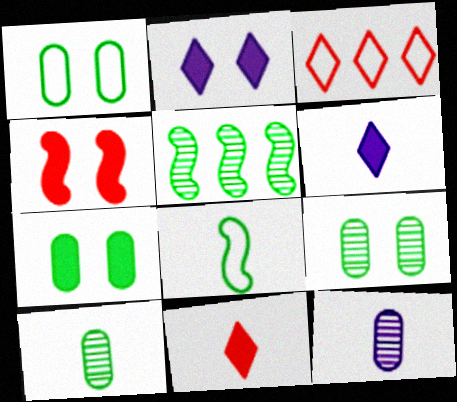[[1, 7, 9], 
[2, 4, 7], 
[8, 11, 12]]